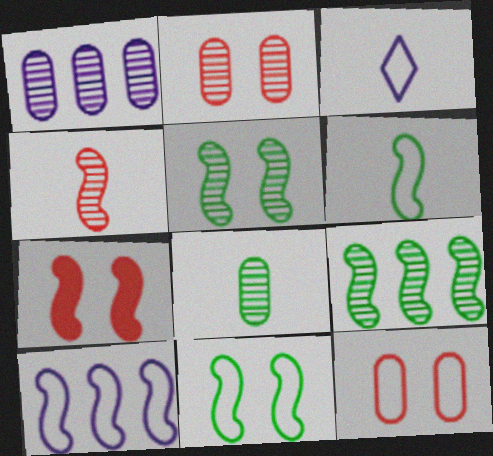[[1, 2, 8]]